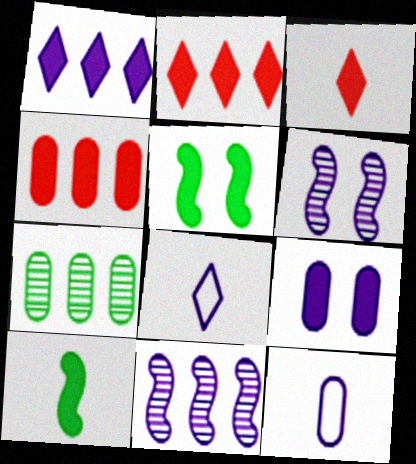[[1, 6, 12], 
[2, 9, 10], 
[8, 9, 11]]